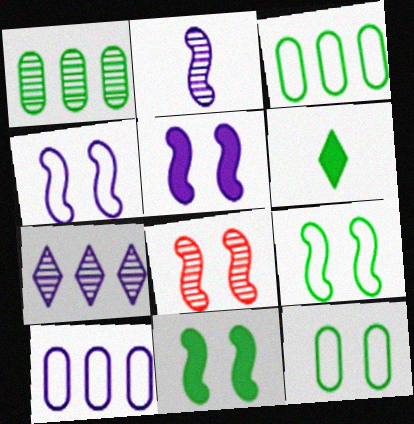[[1, 6, 9], 
[4, 8, 11], 
[5, 8, 9], 
[6, 8, 10]]